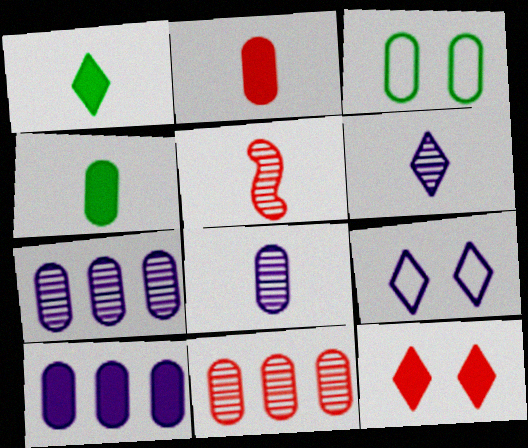[[2, 3, 7]]